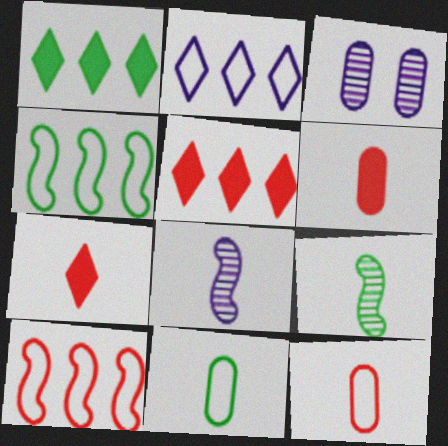[[3, 4, 7], 
[7, 8, 11]]